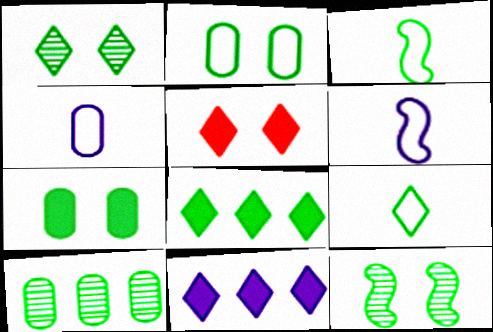[[1, 8, 9], 
[5, 6, 10]]